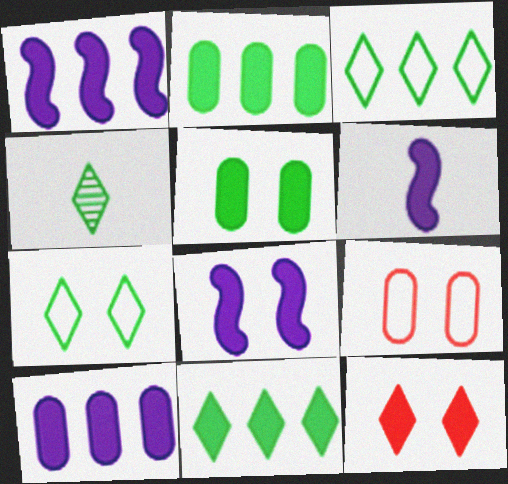[[1, 4, 9], 
[1, 6, 8], 
[2, 6, 12], 
[4, 7, 11], 
[5, 8, 12]]